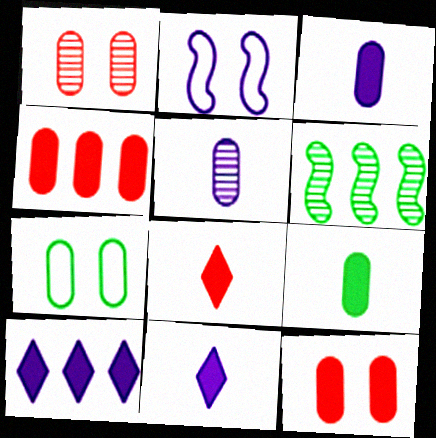[[2, 5, 10], 
[4, 5, 7]]